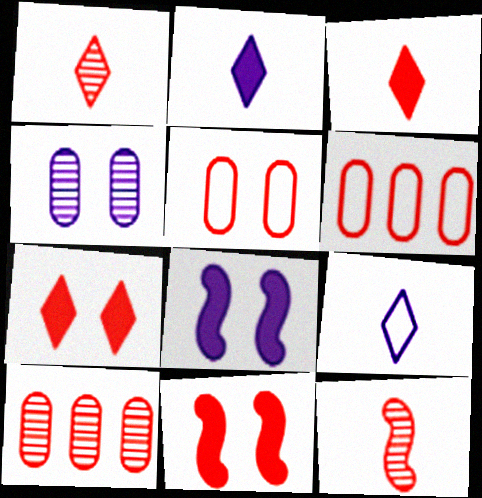[[1, 6, 11], 
[6, 7, 12]]